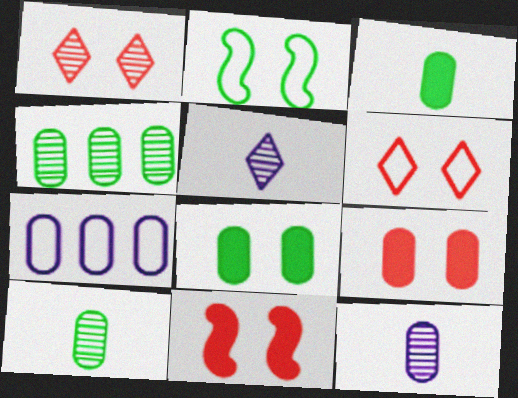[[7, 9, 10]]